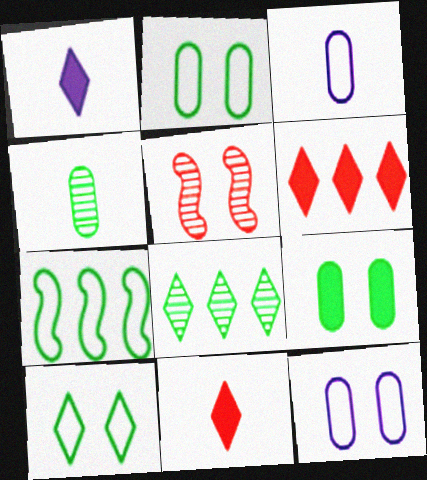[]